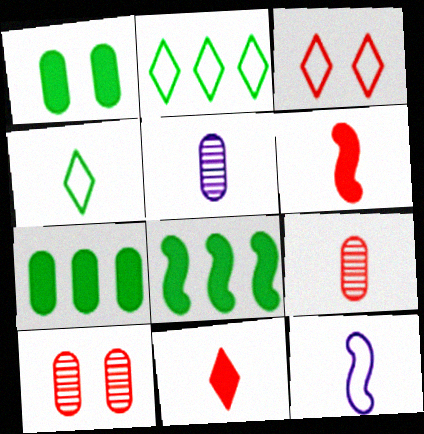[[3, 5, 8], 
[4, 5, 6]]